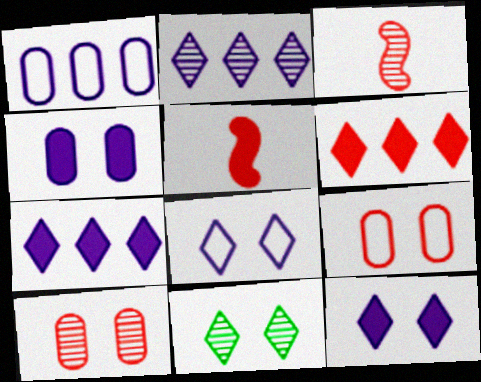[[1, 5, 11], 
[3, 6, 9]]